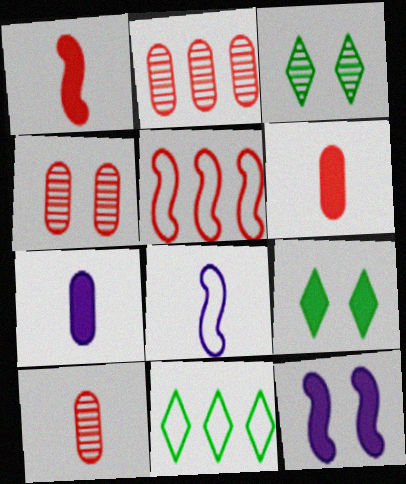[[2, 4, 10], 
[2, 8, 9], 
[3, 5, 7], 
[10, 11, 12]]